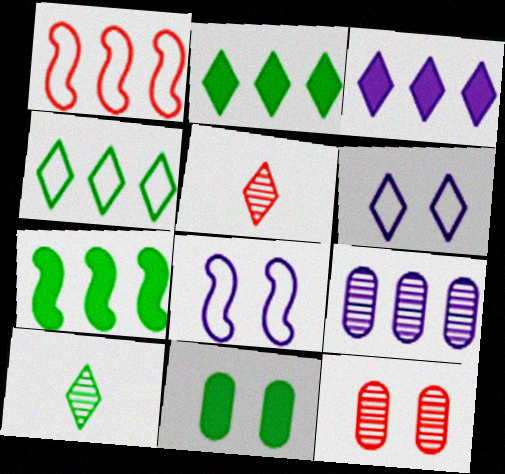[[1, 2, 9], 
[2, 5, 6]]